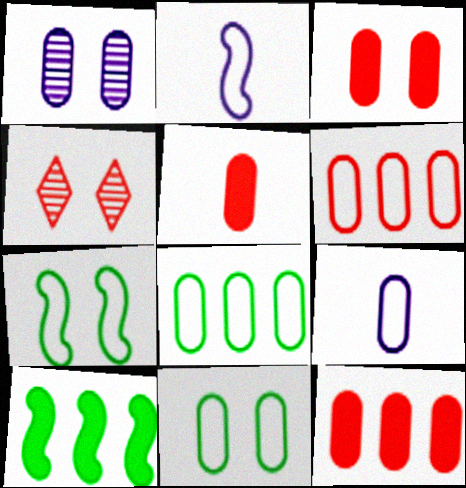[[1, 3, 11], 
[1, 5, 8], 
[3, 5, 12], 
[4, 9, 10], 
[6, 9, 11]]